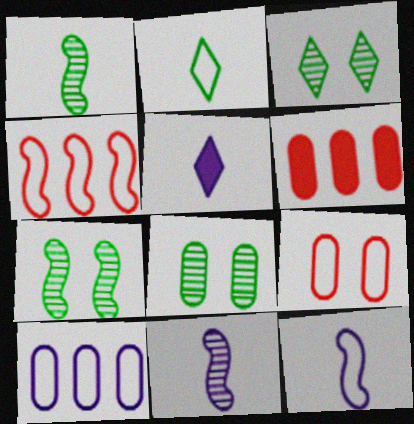[[3, 6, 12], 
[3, 7, 8], 
[4, 5, 8]]